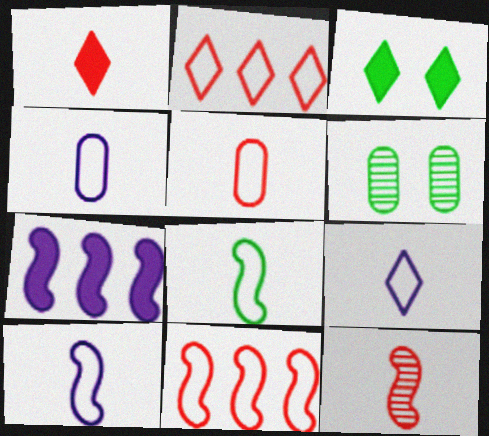[[1, 5, 12], 
[4, 9, 10], 
[5, 8, 9]]